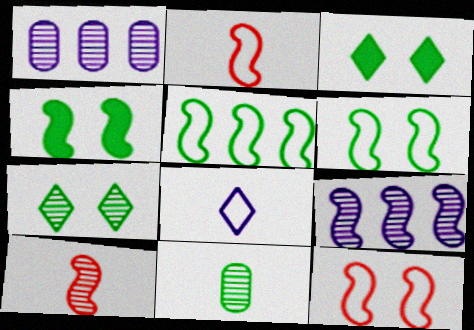[[1, 2, 3], 
[1, 7, 10], 
[2, 4, 9], 
[3, 5, 11]]